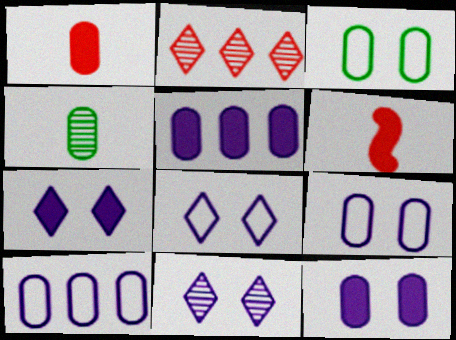[[7, 8, 11]]